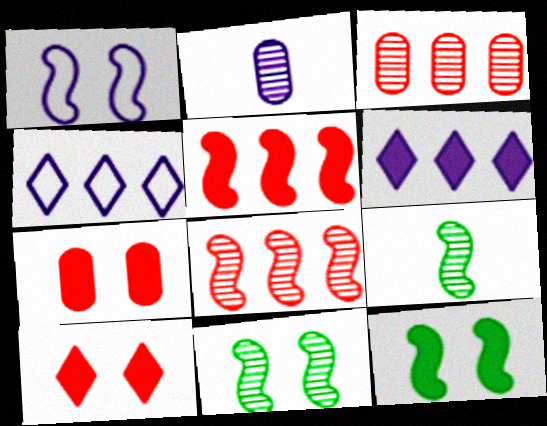[[1, 2, 6], 
[1, 5, 9], 
[4, 7, 9]]